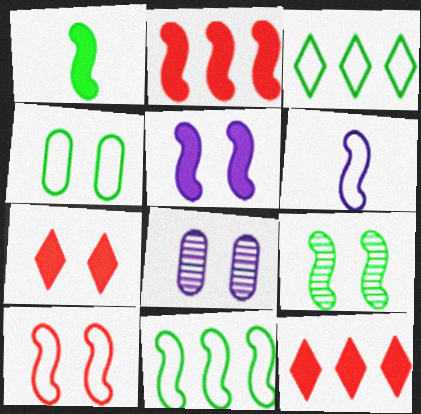[[1, 2, 5], 
[1, 9, 11], 
[2, 6, 9], 
[5, 9, 10], 
[6, 10, 11]]